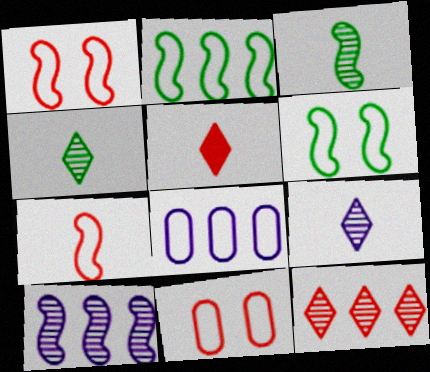[]